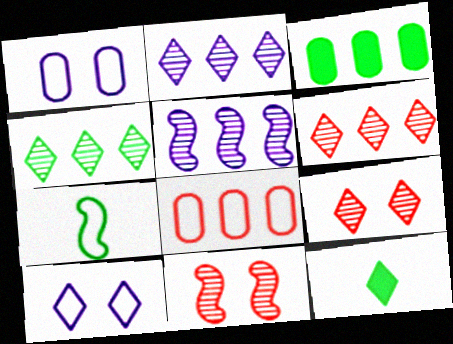[[2, 4, 6], 
[6, 10, 12], 
[7, 8, 10]]